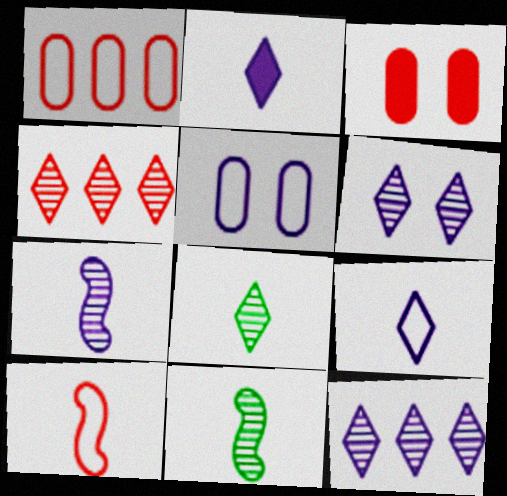[[3, 4, 10], 
[4, 6, 8]]